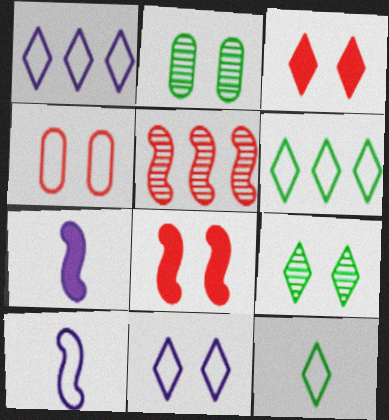[[2, 8, 11], 
[3, 9, 11], 
[4, 6, 10]]